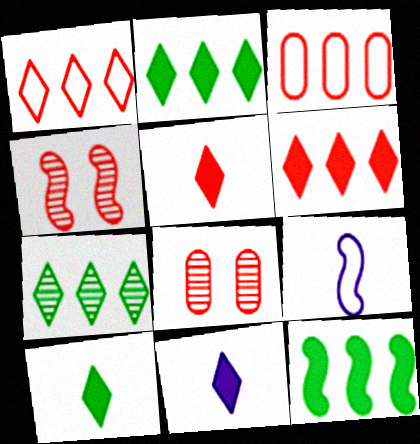[[2, 8, 9], 
[3, 4, 5], 
[4, 9, 12], 
[5, 10, 11]]